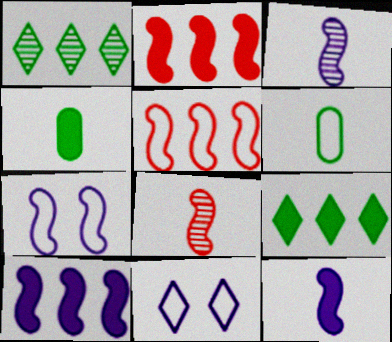[[3, 7, 10], 
[5, 6, 11]]